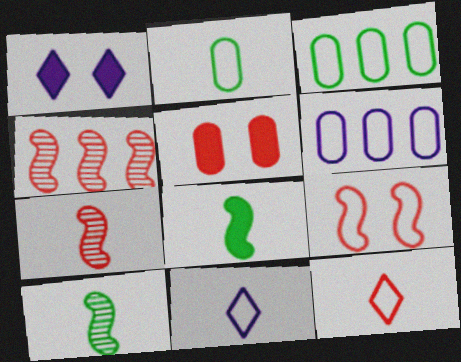[[1, 2, 4], 
[1, 3, 7], 
[3, 9, 11], 
[4, 5, 12]]